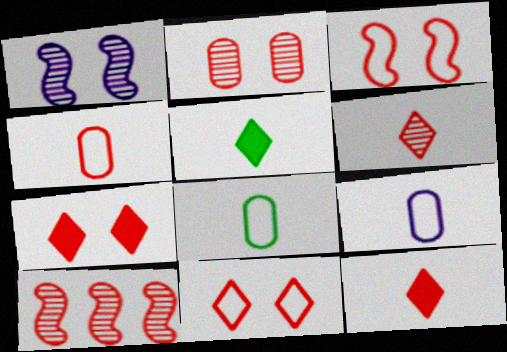[[2, 3, 7], 
[2, 6, 10], 
[4, 7, 10], 
[4, 8, 9]]